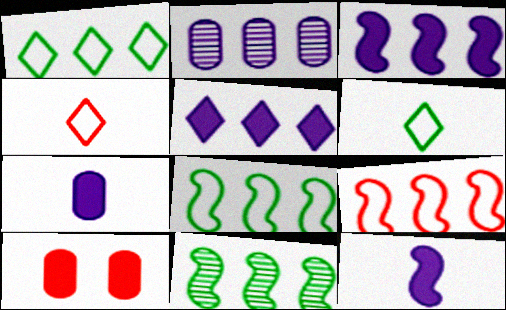[[3, 9, 11]]